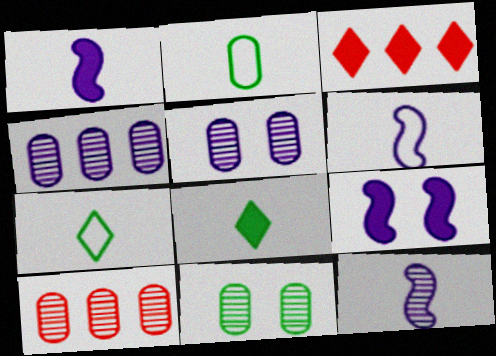[[1, 6, 12], 
[3, 6, 11], 
[7, 9, 10]]